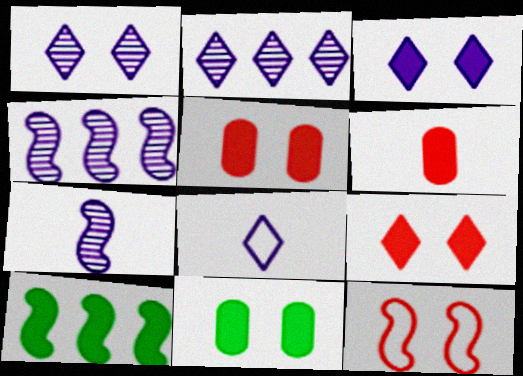[[1, 11, 12], 
[2, 3, 8], 
[3, 6, 10], 
[7, 10, 12]]